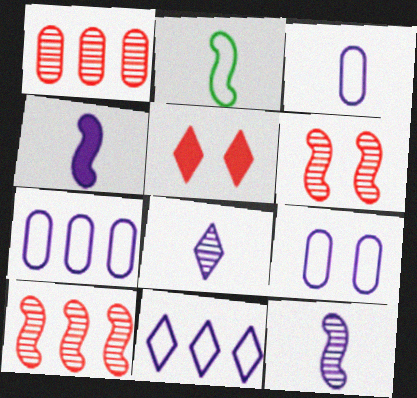[[3, 4, 8], 
[3, 7, 9]]